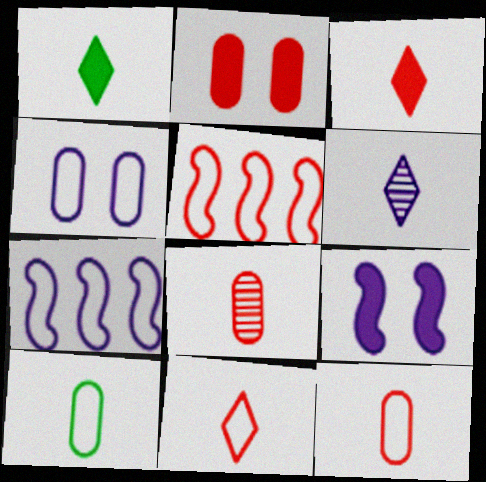[[1, 6, 11]]